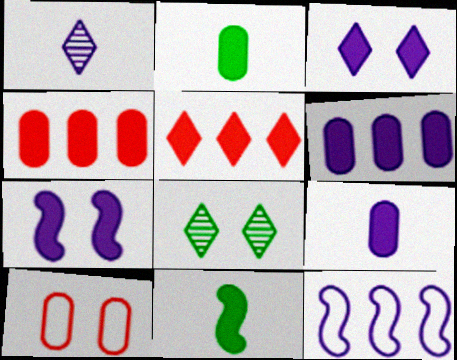[[2, 5, 7], 
[3, 4, 11], 
[7, 8, 10]]